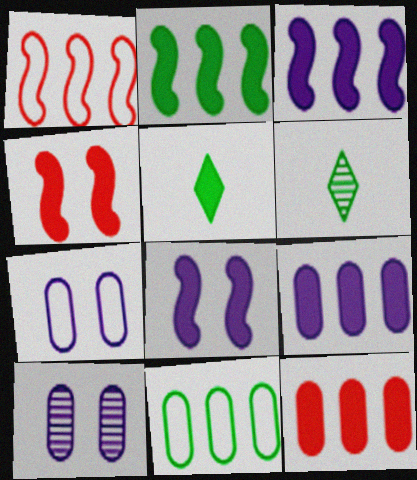[[1, 5, 10], 
[4, 5, 9], 
[5, 8, 12]]